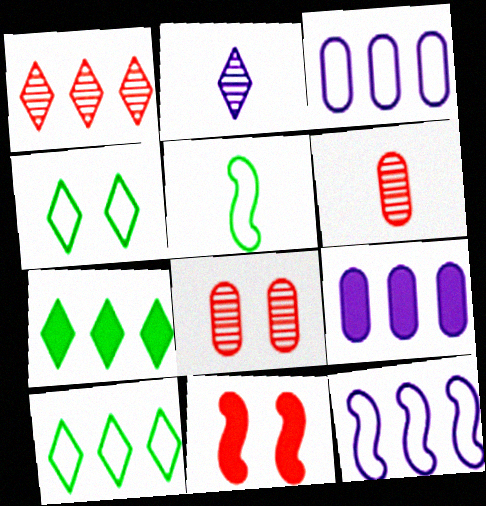[]